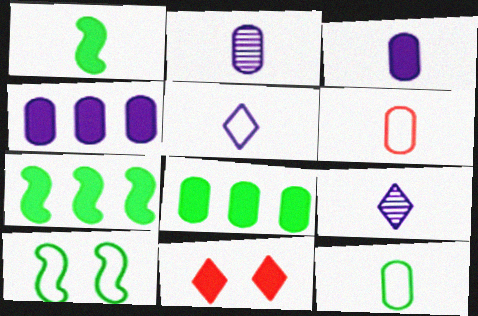[[1, 4, 11], 
[1, 6, 9], 
[3, 7, 11]]